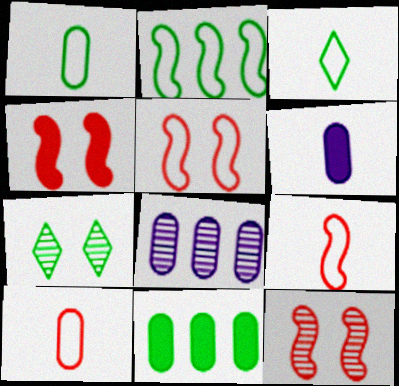[[3, 4, 8], 
[4, 5, 12]]